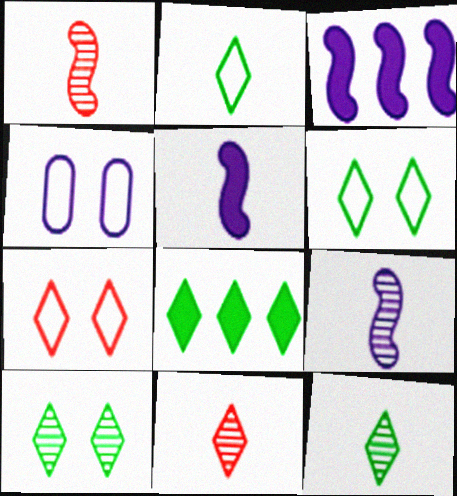[[1, 4, 8], 
[2, 8, 10], 
[6, 8, 12]]